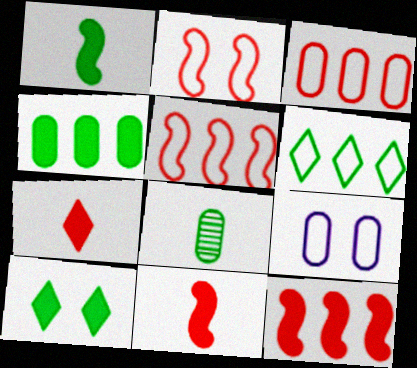[[1, 4, 10]]